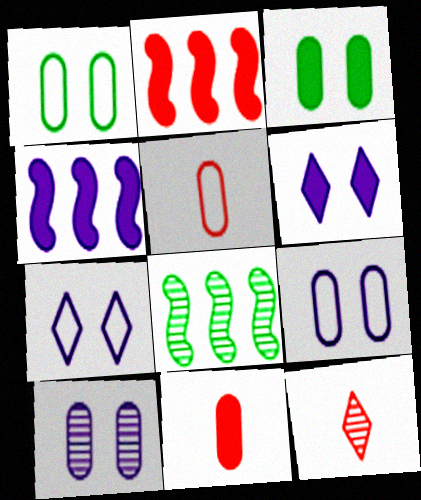[[1, 4, 12], 
[5, 6, 8], 
[7, 8, 11], 
[8, 10, 12]]